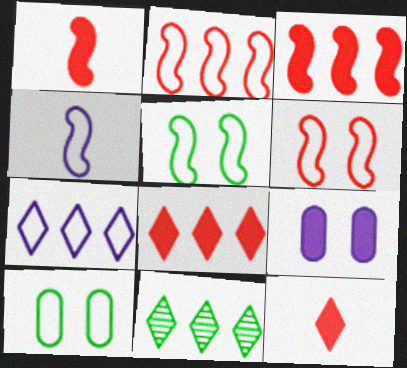[[2, 4, 5], 
[7, 8, 11]]